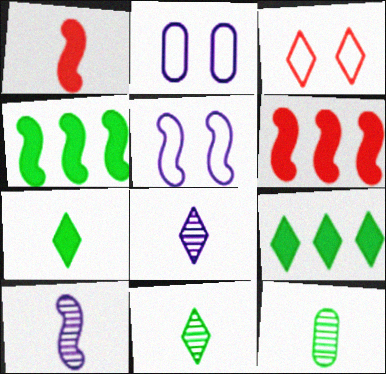[[2, 6, 11], 
[3, 8, 9]]